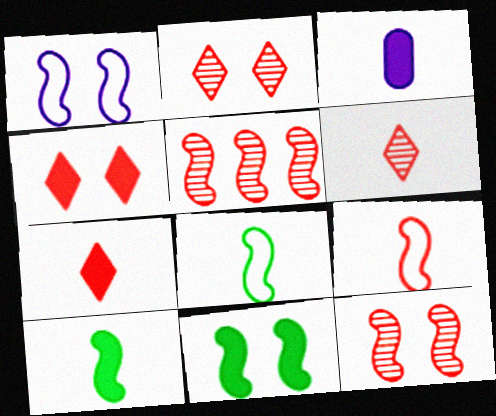[[1, 5, 10], 
[1, 11, 12], 
[3, 6, 8], 
[3, 7, 10]]